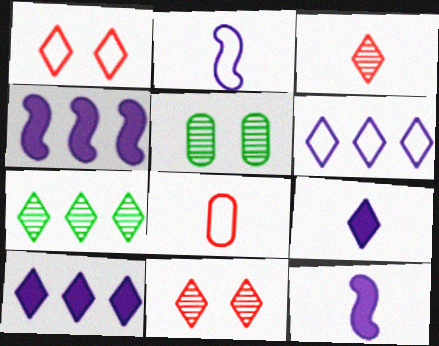[[1, 7, 9]]